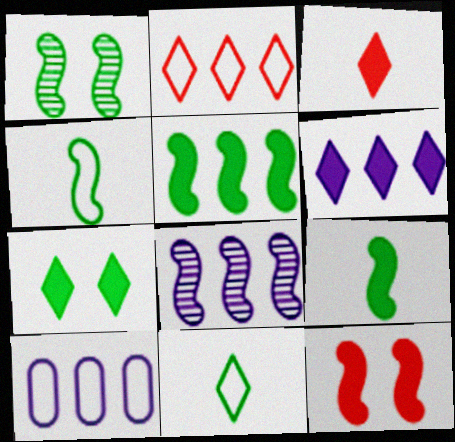[[1, 3, 10], 
[1, 4, 5], 
[3, 6, 7], 
[4, 8, 12], 
[6, 8, 10]]